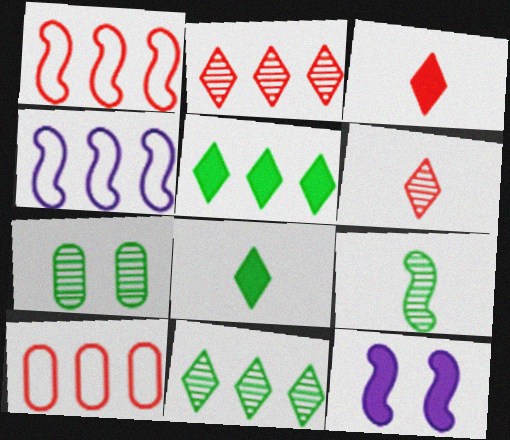[[1, 9, 12], 
[3, 4, 7], 
[7, 9, 11]]